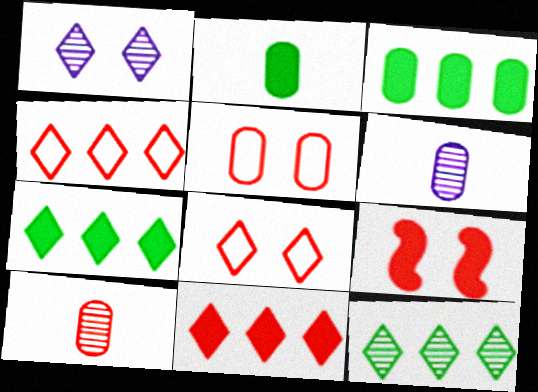[[3, 5, 6], 
[4, 9, 10]]